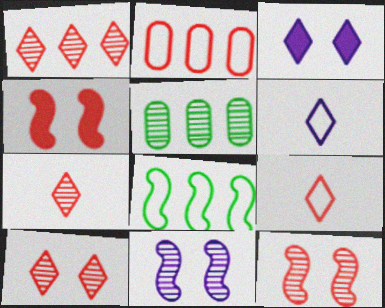[[1, 7, 10], 
[2, 4, 7], 
[4, 5, 6], 
[5, 7, 11]]